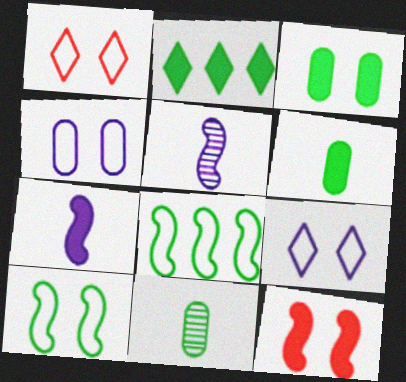[[1, 4, 10], 
[2, 10, 11], 
[5, 8, 12]]